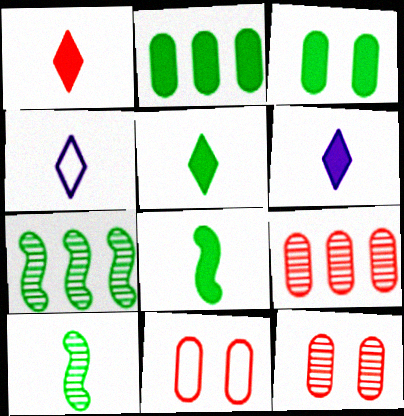[[1, 5, 6], 
[6, 7, 11]]